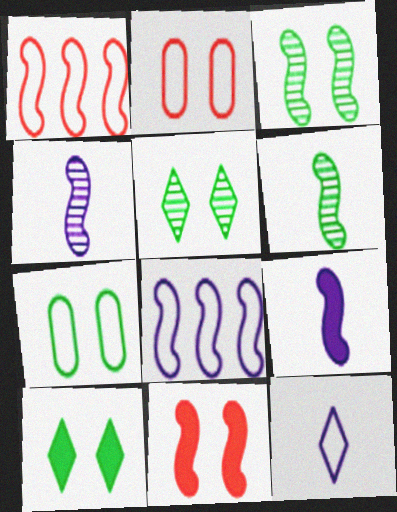[[1, 3, 9], 
[1, 7, 12], 
[3, 7, 10], 
[6, 8, 11]]